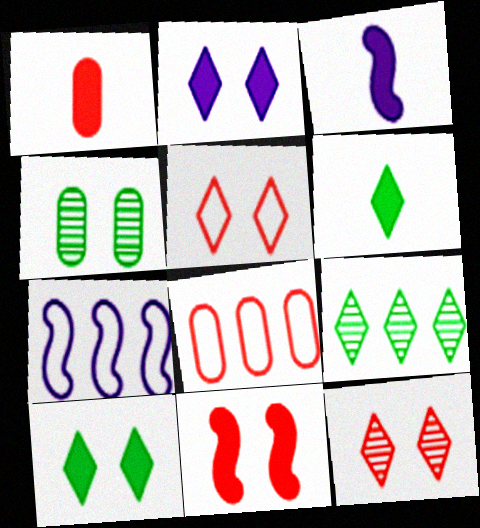[[1, 3, 6]]